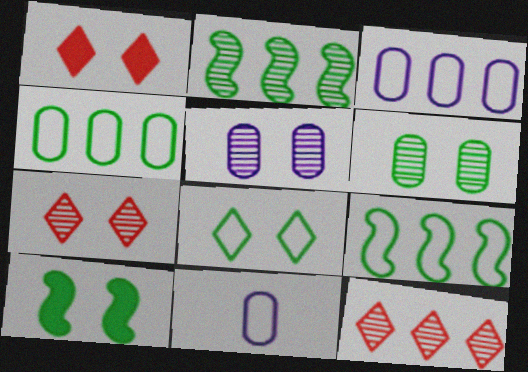[[1, 2, 11], 
[6, 8, 10], 
[10, 11, 12]]